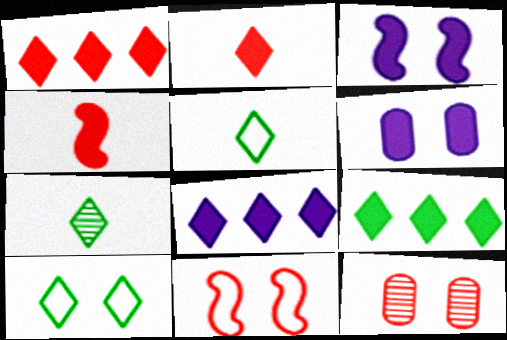[[1, 8, 9], 
[3, 10, 12], 
[4, 6, 9], 
[7, 9, 10]]